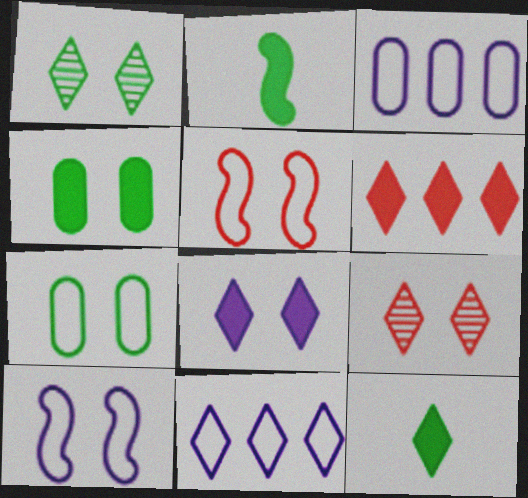[[2, 3, 9], 
[4, 9, 10], 
[6, 8, 12], 
[9, 11, 12]]